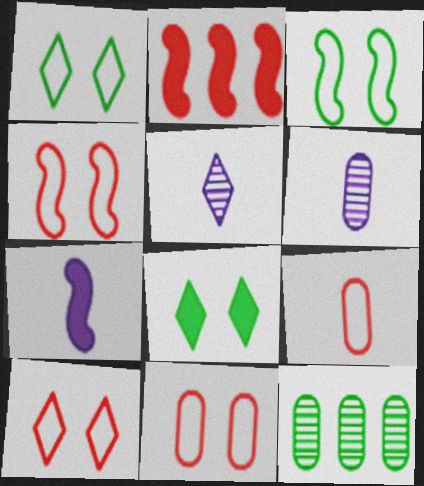[[1, 2, 6], 
[4, 10, 11], 
[7, 10, 12]]